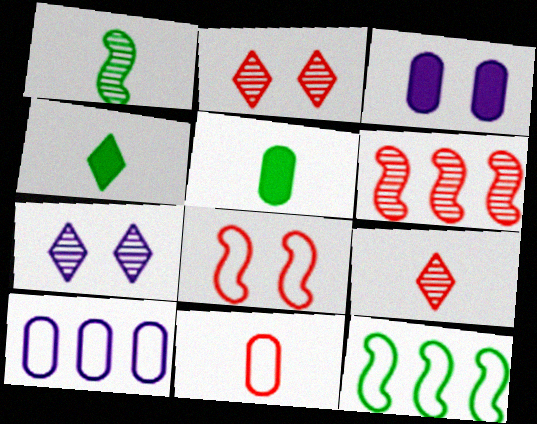[[3, 9, 12]]